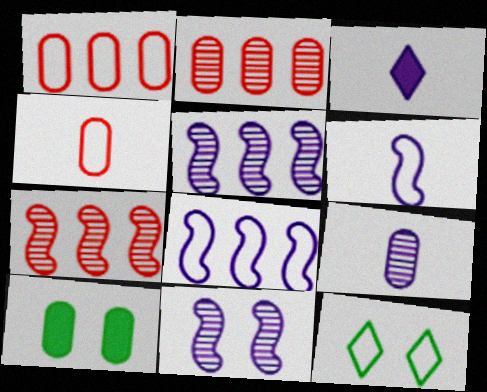[[1, 6, 12], 
[1, 9, 10], 
[3, 6, 9], 
[4, 8, 12]]